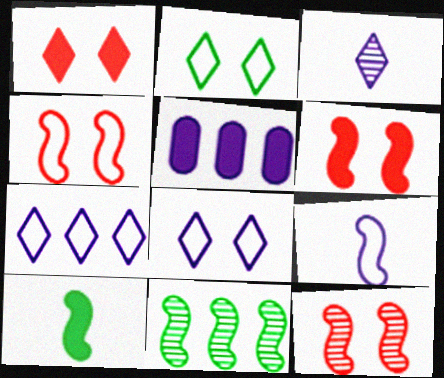[[1, 5, 10], 
[4, 6, 12], 
[6, 9, 11]]